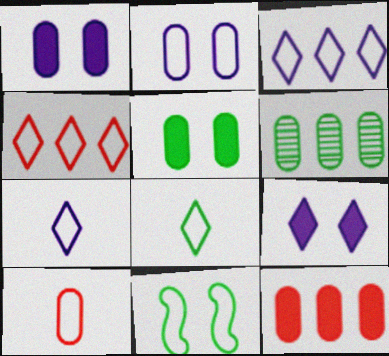[[1, 6, 10], 
[3, 10, 11]]